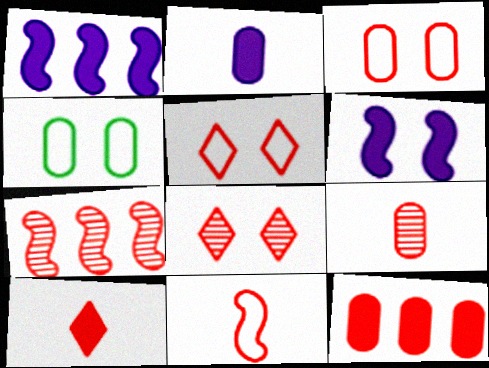[[3, 7, 10], 
[3, 9, 12], 
[4, 6, 8], 
[7, 8, 9], 
[8, 11, 12], 
[9, 10, 11]]